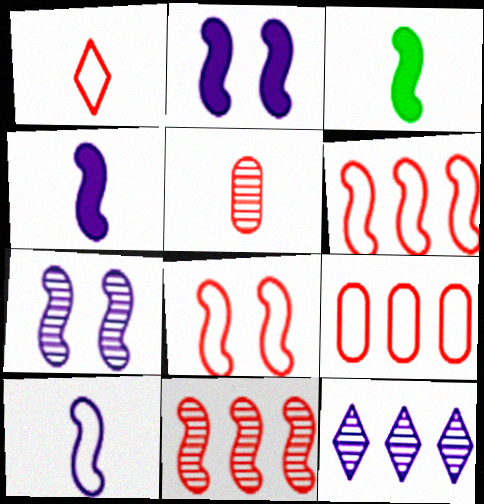[[1, 8, 9], 
[3, 6, 7]]